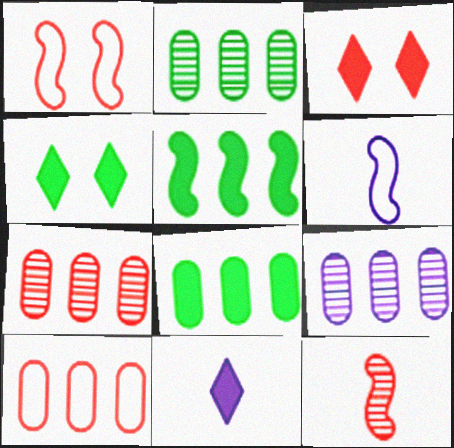[[1, 2, 11], 
[2, 3, 6], 
[2, 7, 9], 
[3, 10, 12], 
[4, 6, 7], 
[8, 9, 10]]